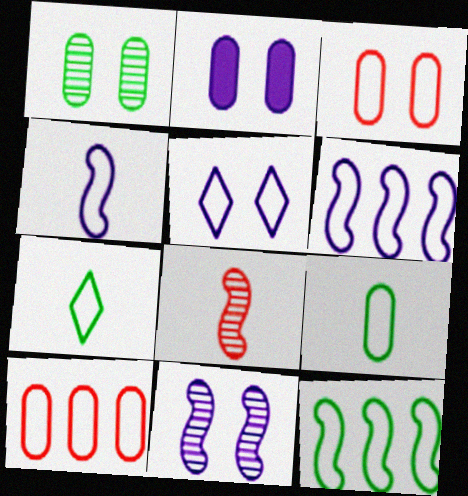[[1, 2, 3], 
[2, 5, 11], 
[3, 6, 7]]